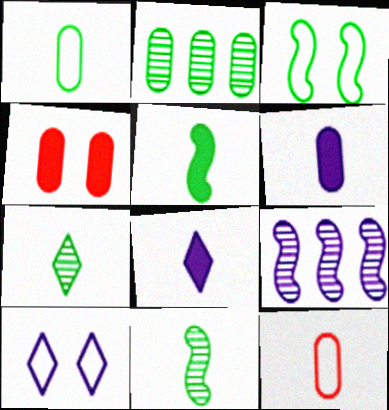[[1, 5, 7], 
[6, 9, 10], 
[8, 11, 12]]